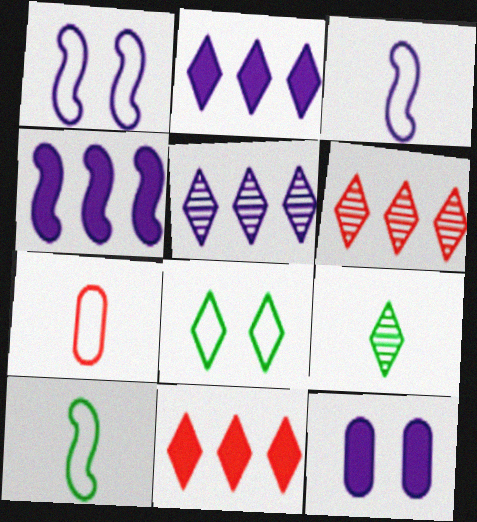[[3, 5, 12], 
[6, 10, 12]]